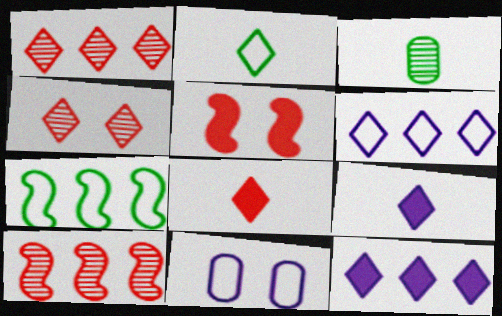[[2, 4, 12], 
[3, 5, 6]]